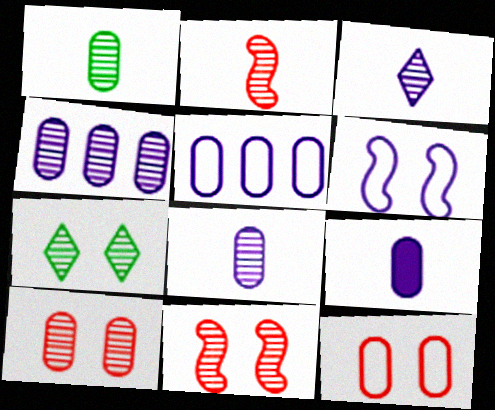[[1, 2, 3], 
[1, 4, 10], 
[2, 4, 7]]